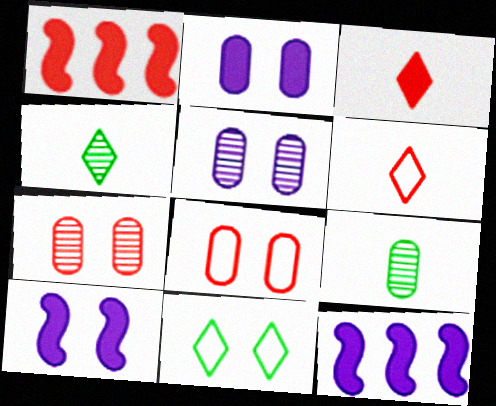[[1, 6, 7], 
[4, 8, 12], 
[7, 10, 11]]